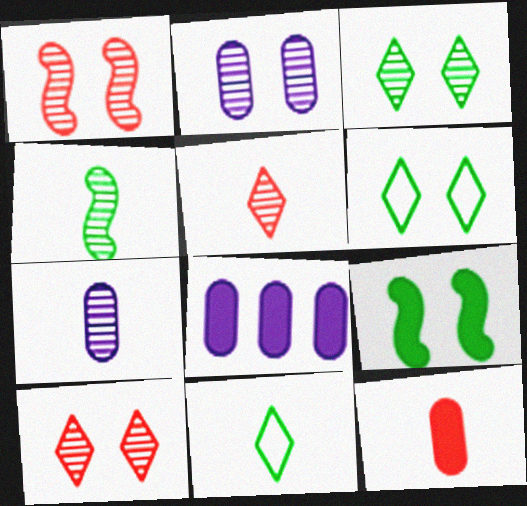[[1, 2, 3], 
[1, 8, 11], 
[4, 5, 7]]